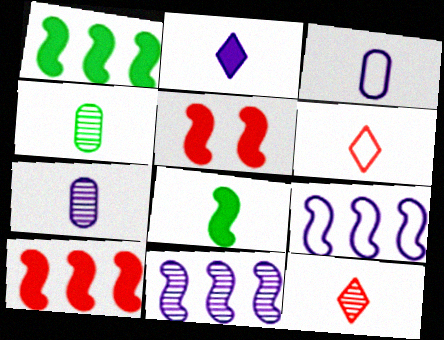[[3, 8, 12], 
[6, 7, 8]]